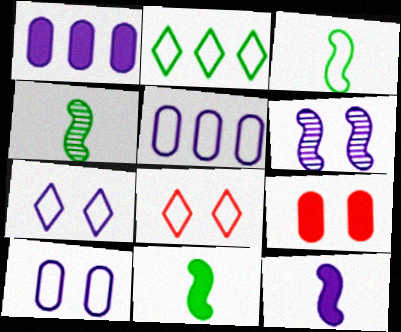[[1, 4, 8], 
[3, 4, 11], 
[3, 5, 8]]